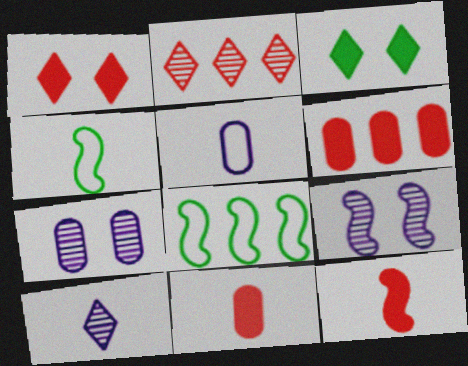[[1, 6, 12], 
[4, 10, 11], 
[8, 9, 12]]